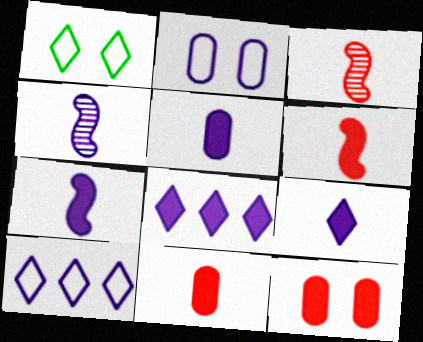[[2, 4, 8], 
[5, 7, 9]]